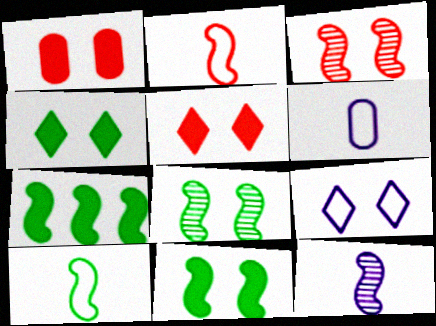[[1, 8, 9], 
[7, 8, 10]]